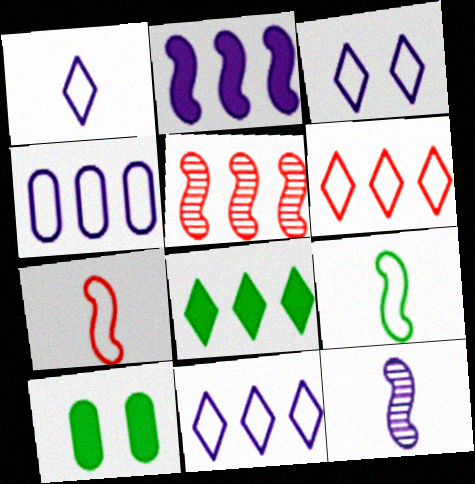[[1, 3, 11], 
[1, 5, 10], 
[4, 5, 8], 
[6, 10, 12]]